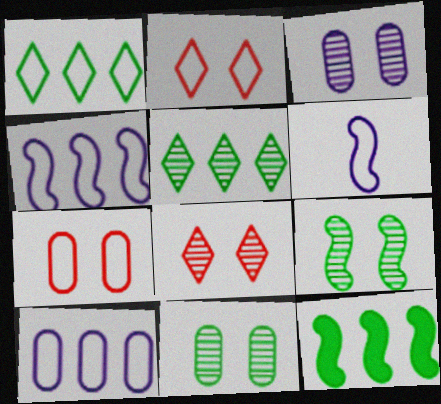[[1, 6, 7], 
[3, 8, 9]]